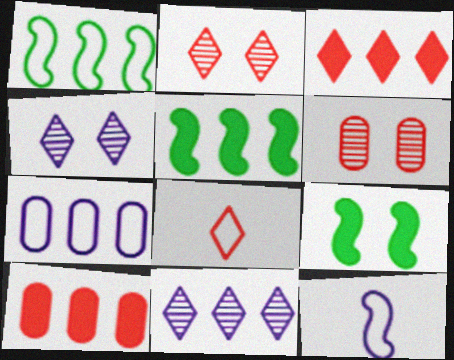[[1, 10, 11], 
[2, 3, 8]]